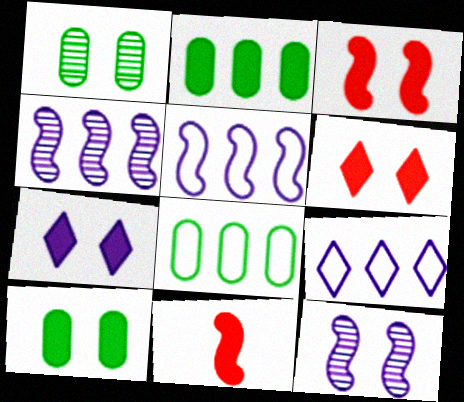[[1, 9, 11], 
[2, 7, 11], 
[3, 7, 10]]